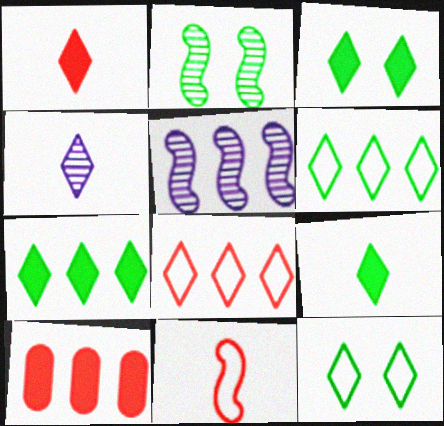[[3, 4, 8], 
[3, 7, 9], 
[5, 6, 10]]